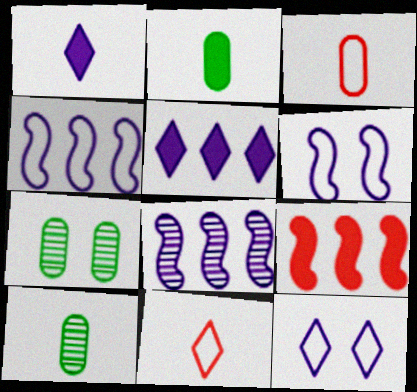[[9, 10, 12]]